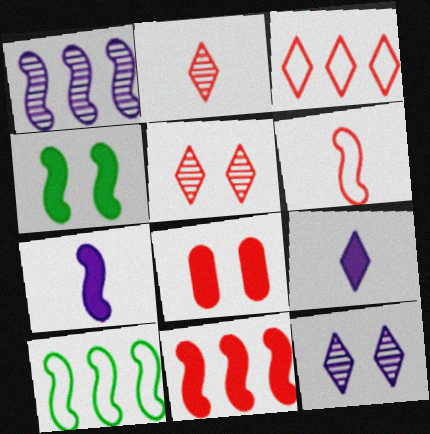[[1, 4, 6], 
[1, 10, 11], 
[4, 7, 11]]